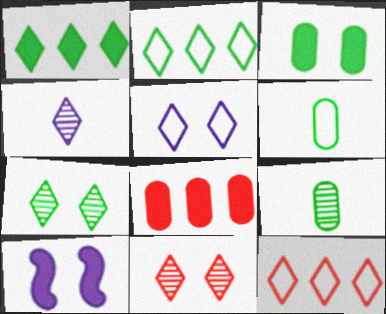[[9, 10, 12]]